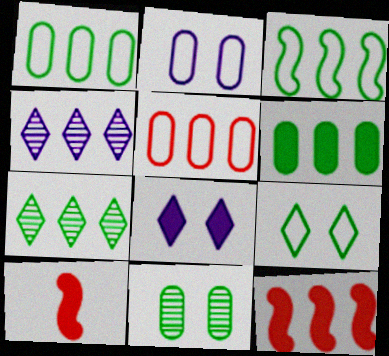[[1, 4, 12], 
[2, 7, 10], 
[3, 6, 7], 
[6, 8, 10]]